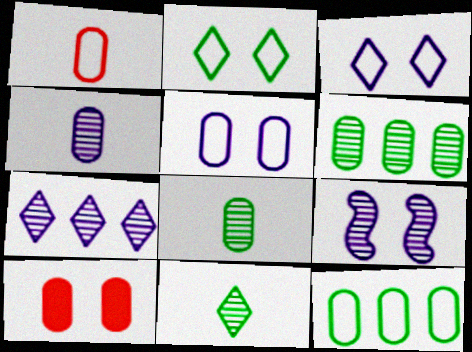[[1, 5, 12], 
[2, 9, 10], 
[4, 7, 9], 
[4, 10, 12]]